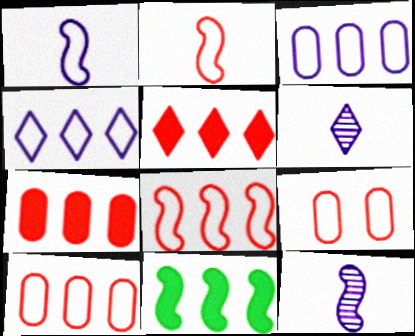[[6, 9, 11]]